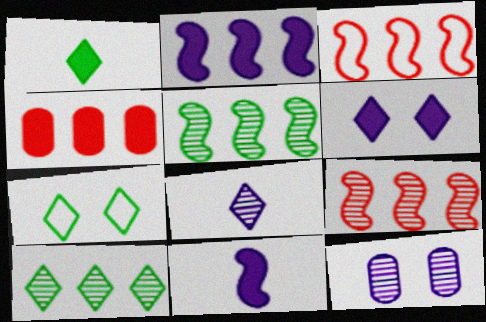[[1, 3, 12], 
[1, 7, 10], 
[2, 3, 5]]